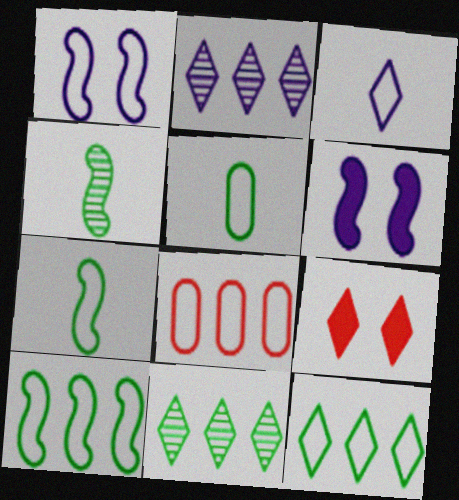[[3, 9, 11]]